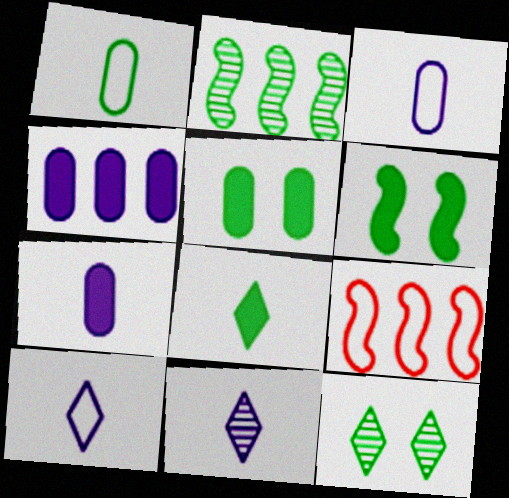[[5, 9, 11], 
[7, 9, 12]]